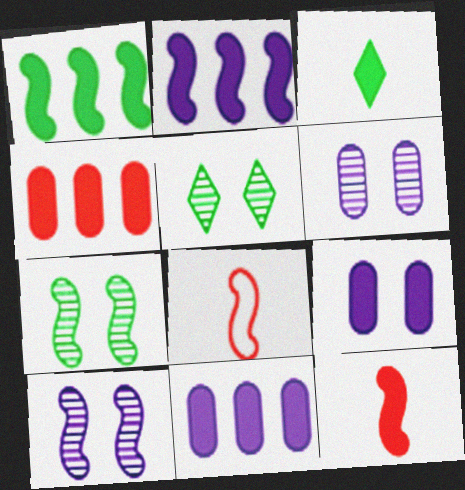[[1, 8, 10], 
[2, 7, 8], 
[5, 8, 11]]